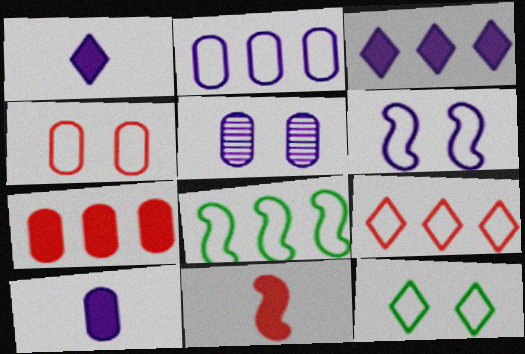[[2, 5, 10], 
[2, 8, 9], 
[4, 6, 12]]